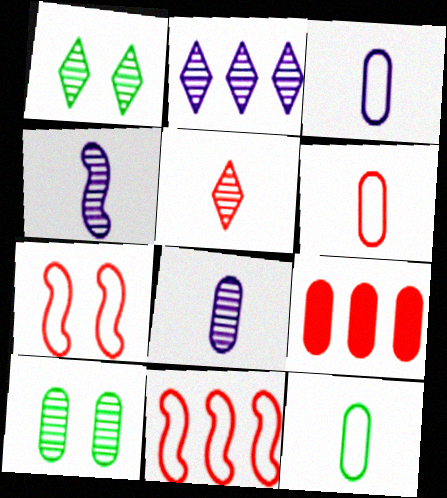[[1, 2, 5], 
[3, 6, 12], 
[3, 9, 10], 
[5, 7, 9]]